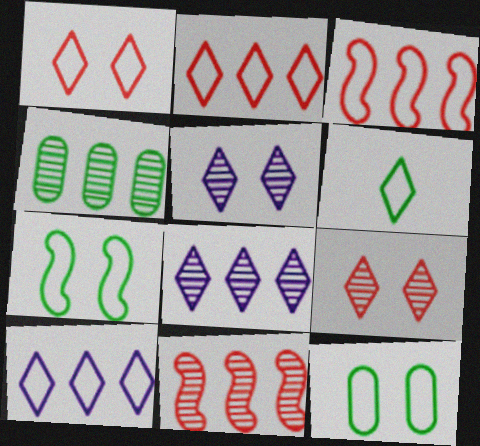[[1, 6, 10], 
[4, 8, 11]]